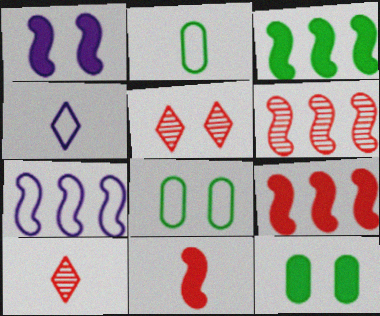[[1, 3, 11], 
[1, 5, 8], 
[3, 6, 7], 
[4, 6, 12], 
[7, 10, 12]]